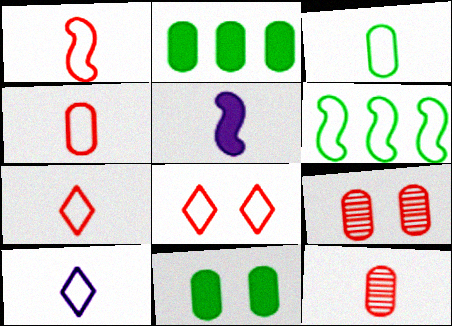[[1, 3, 10], 
[1, 4, 7]]